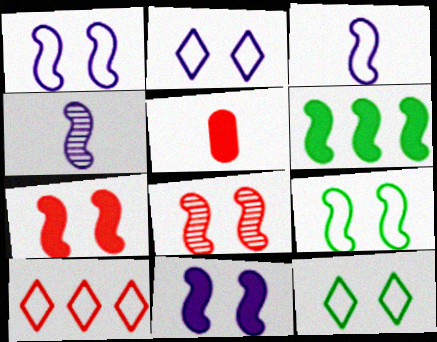[[3, 6, 8], 
[5, 8, 10], 
[8, 9, 11]]